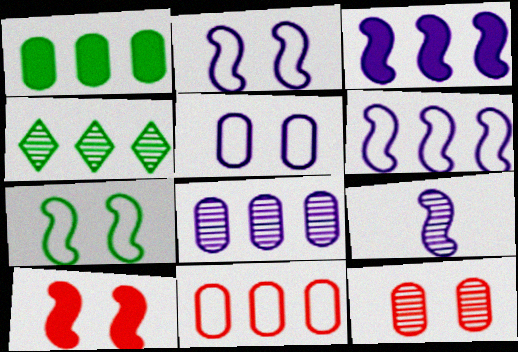[[1, 8, 11], 
[2, 3, 9], 
[3, 4, 11], 
[4, 9, 12]]